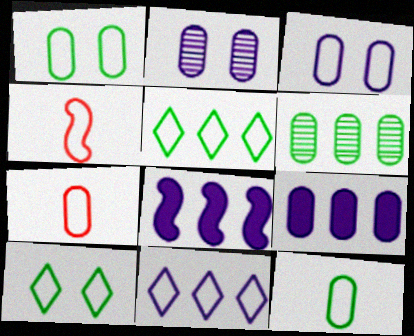[[1, 4, 11], 
[3, 4, 5]]